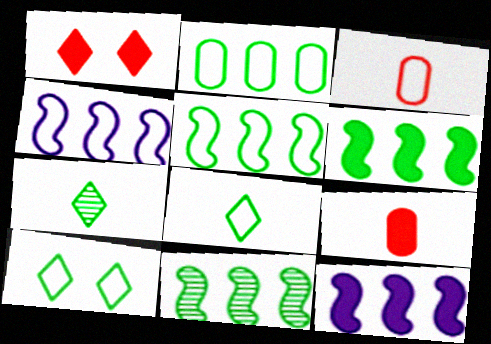[[3, 4, 10], 
[5, 6, 11]]